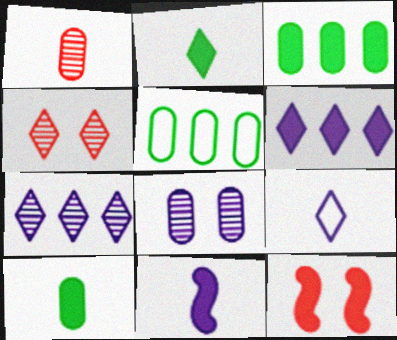[[4, 5, 11], 
[6, 10, 12]]